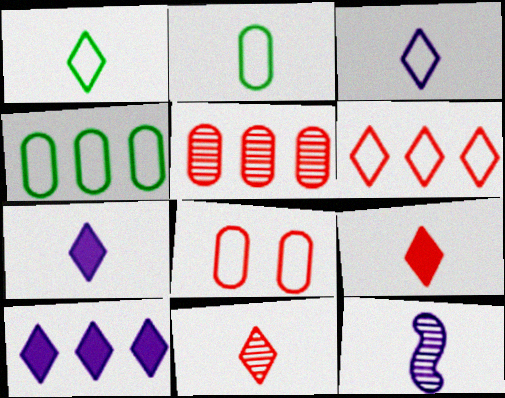[[1, 7, 11], 
[2, 9, 12]]